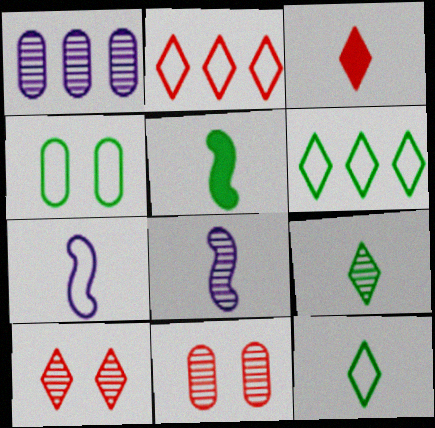[[2, 3, 10], 
[2, 4, 7]]